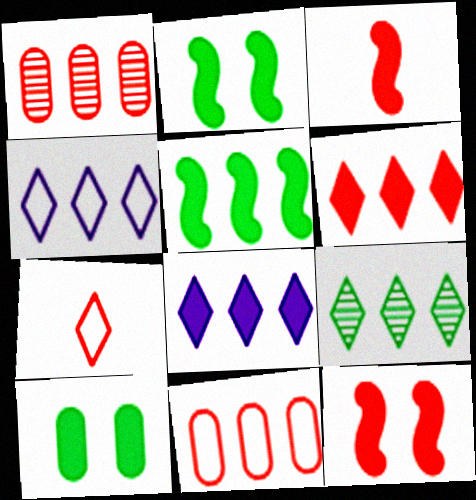[[1, 4, 5], 
[1, 7, 12], 
[3, 8, 10], 
[4, 6, 9]]